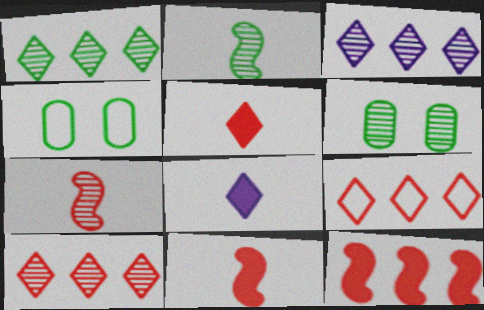[[1, 2, 6], 
[1, 3, 10], 
[3, 4, 11], 
[3, 6, 7]]